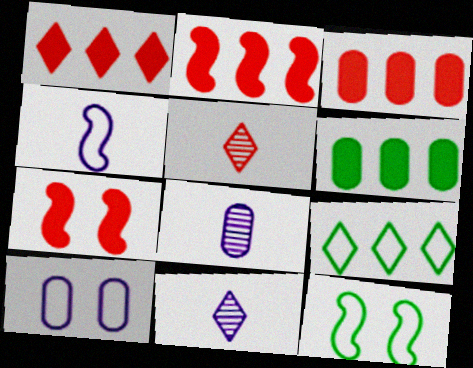[[1, 2, 3], 
[1, 8, 12], 
[3, 11, 12], 
[7, 8, 9]]